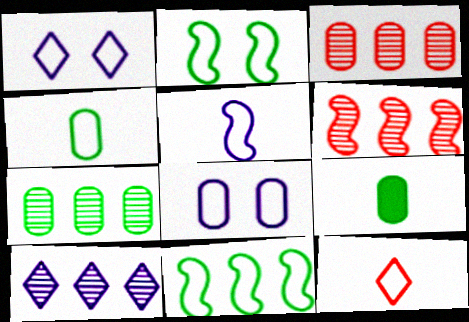[[1, 6, 9], 
[3, 8, 9], 
[4, 5, 12], 
[6, 7, 10], 
[8, 11, 12]]